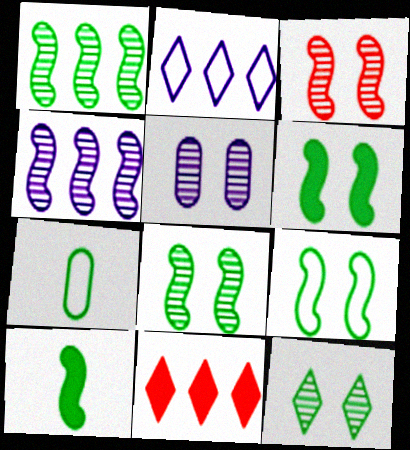[[1, 9, 10], 
[3, 5, 12], 
[6, 8, 9]]